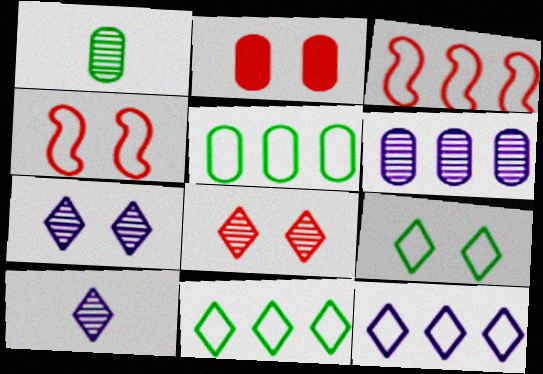[[2, 4, 8], 
[3, 5, 12]]